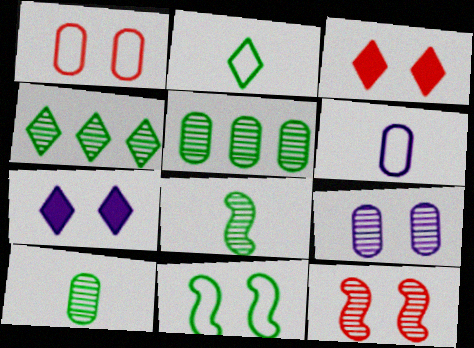[[1, 3, 12], 
[3, 9, 11]]